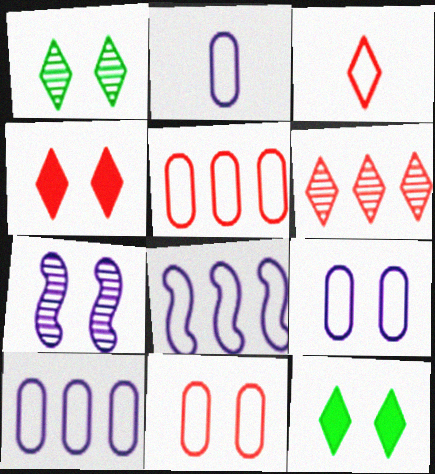[[2, 9, 10], 
[3, 4, 6], 
[7, 11, 12]]